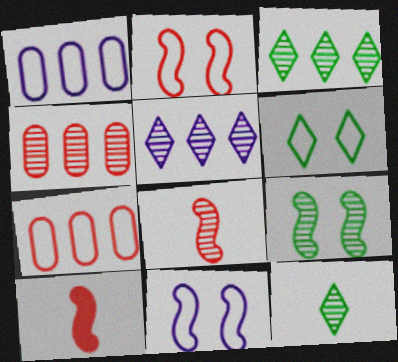[]